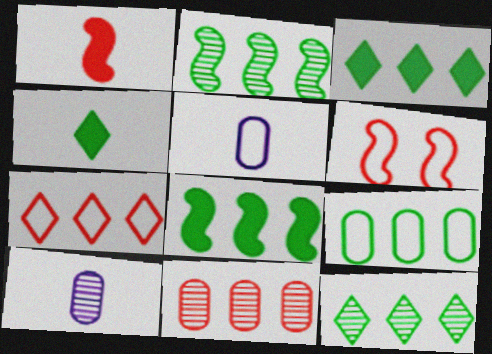[[2, 3, 9], 
[3, 6, 10], 
[8, 9, 12]]